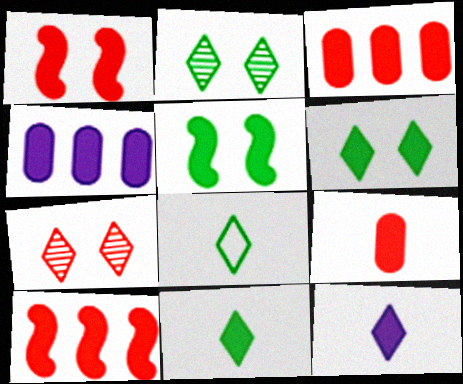[[1, 4, 11], 
[3, 5, 12]]